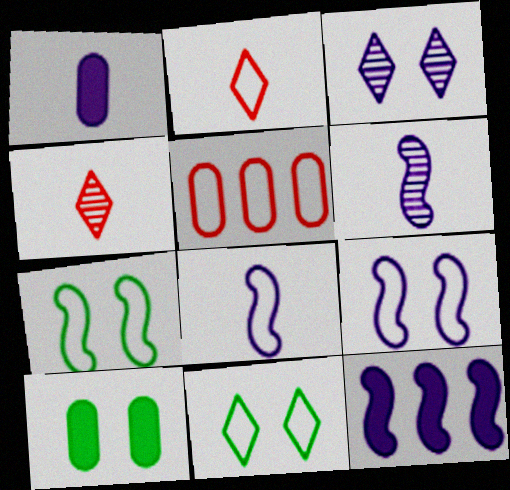[[5, 8, 11], 
[6, 9, 12]]